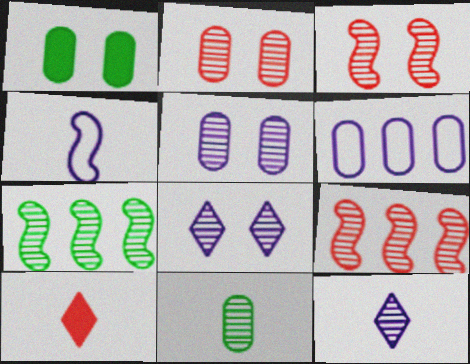[[2, 7, 12], 
[4, 10, 11], 
[8, 9, 11]]